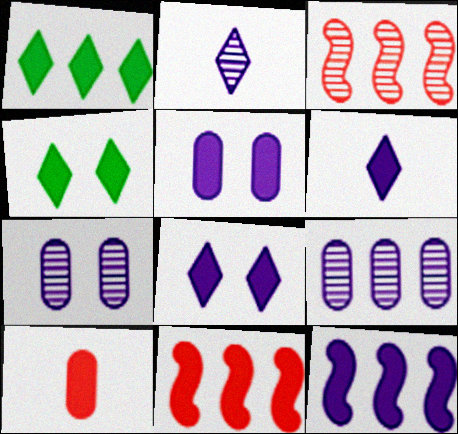[[4, 10, 12], 
[5, 6, 12]]